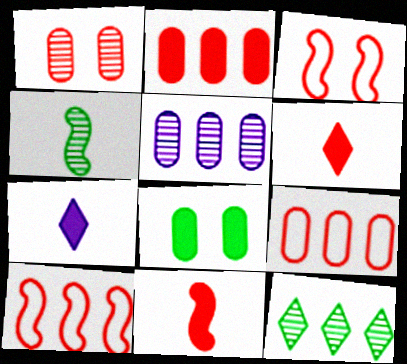[[1, 6, 10]]